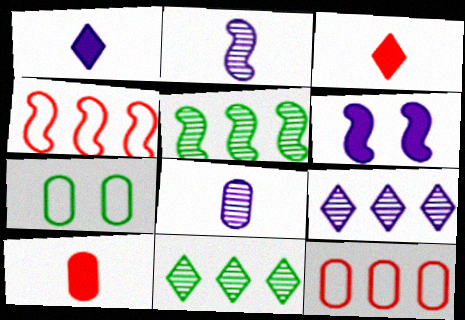[]